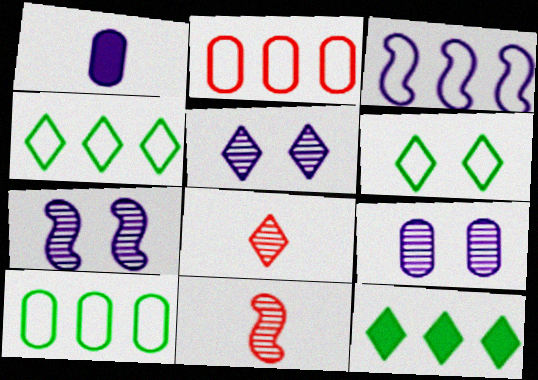[[1, 3, 5], 
[2, 3, 4], 
[5, 7, 9]]